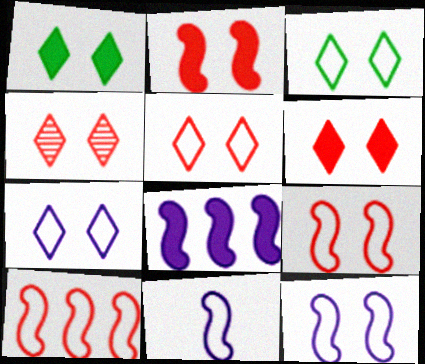[[1, 4, 7], 
[3, 5, 7], 
[4, 5, 6]]